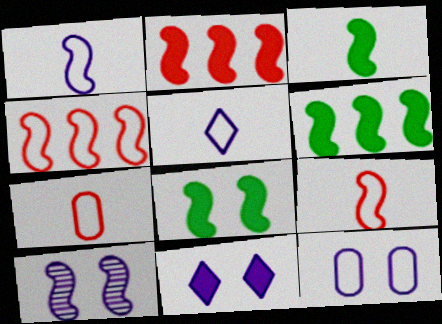[[3, 4, 10], 
[3, 6, 8], 
[6, 9, 10], 
[10, 11, 12]]